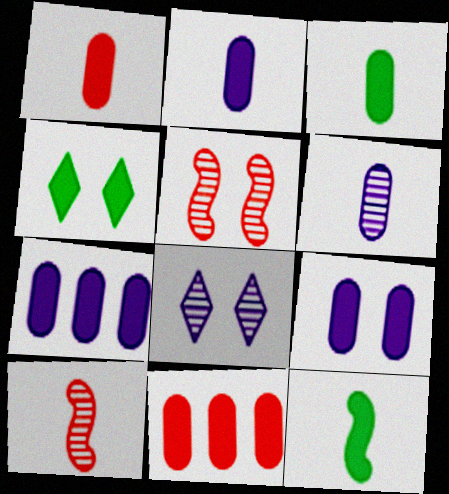[[1, 2, 3], 
[2, 7, 9], 
[3, 9, 11]]